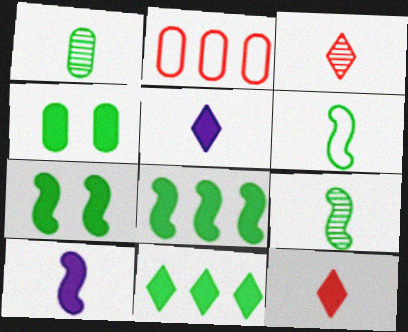[]